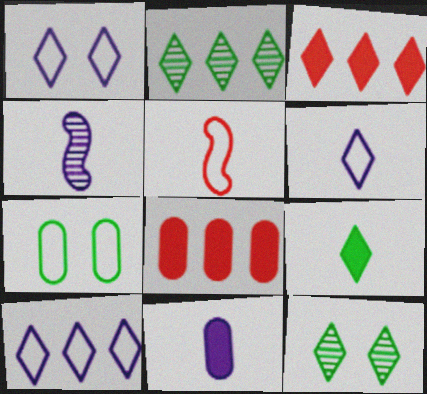[[1, 6, 10], 
[2, 3, 10], 
[3, 4, 7], 
[3, 6, 12], 
[4, 6, 11], 
[5, 7, 10]]